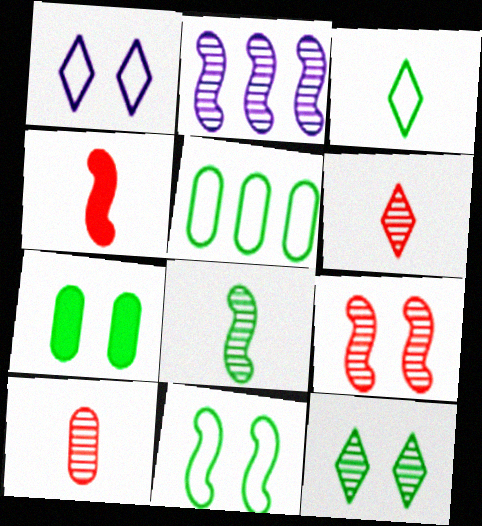[[1, 7, 9], 
[2, 4, 11], 
[2, 8, 9], 
[2, 10, 12], 
[3, 5, 11], 
[7, 11, 12]]